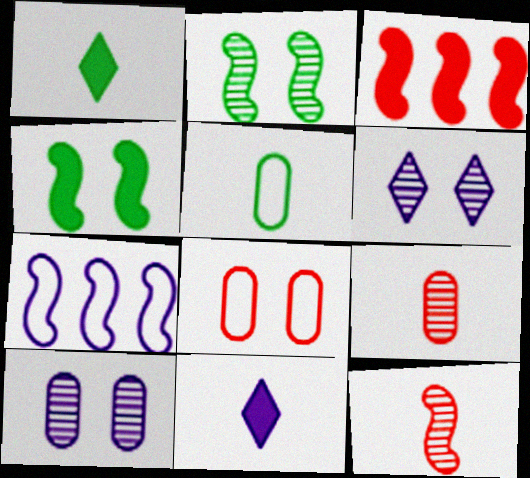[[3, 5, 6], 
[4, 6, 8], 
[4, 7, 12], 
[5, 11, 12], 
[7, 10, 11]]